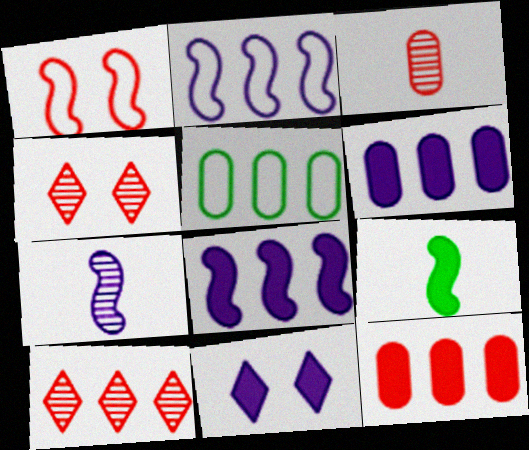[[5, 8, 10], 
[9, 11, 12]]